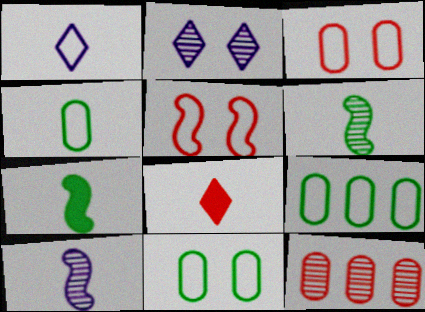[[1, 5, 9], 
[2, 6, 12], 
[4, 8, 10], 
[4, 9, 11], 
[5, 8, 12]]